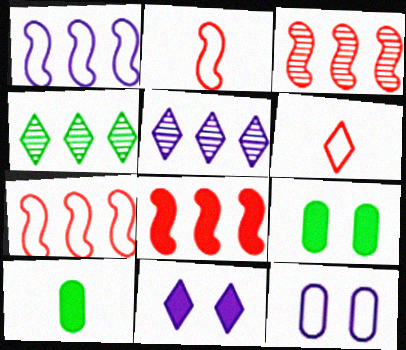[[2, 5, 9], 
[3, 7, 8], 
[4, 6, 11], 
[8, 10, 11]]